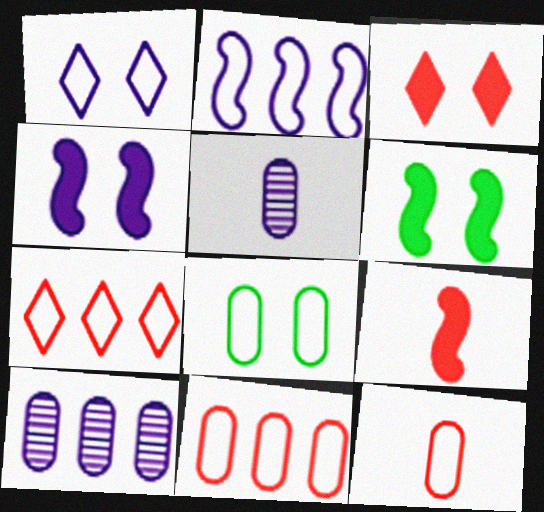[[5, 6, 7]]